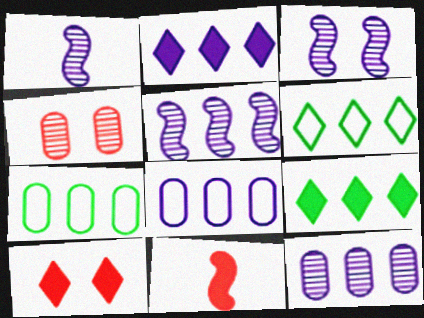[[1, 3, 5], 
[1, 7, 10], 
[2, 5, 8]]